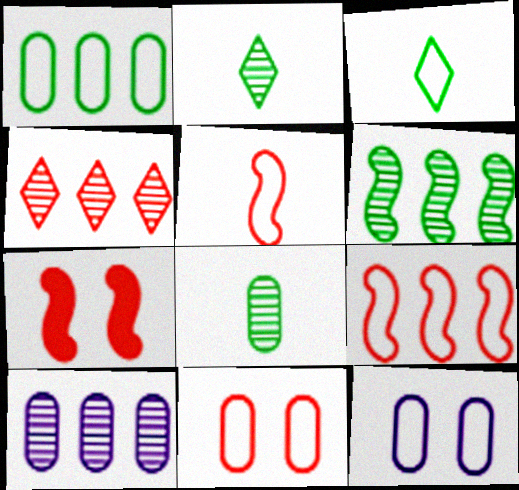[[3, 7, 10], 
[3, 9, 12], 
[4, 6, 10]]